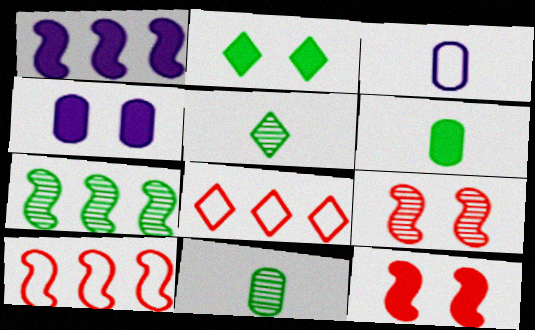[[1, 7, 10], 
[2, 4, 12], 
[4, 5, 10]]